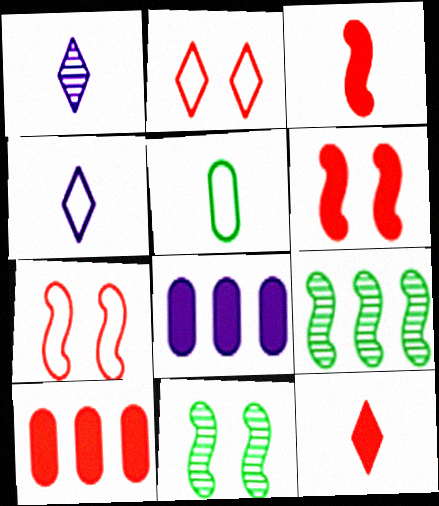[[1, 3, 5], 
[4, 10, 11], 
[6, 10, 12]]